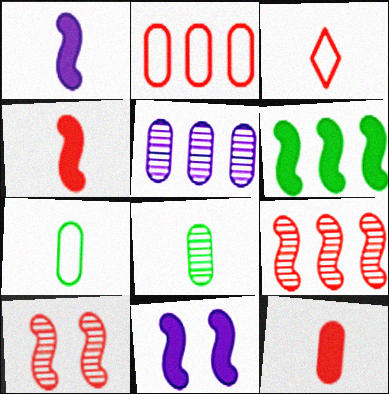[[1, 3, 8], 
[4, 6, 11]]